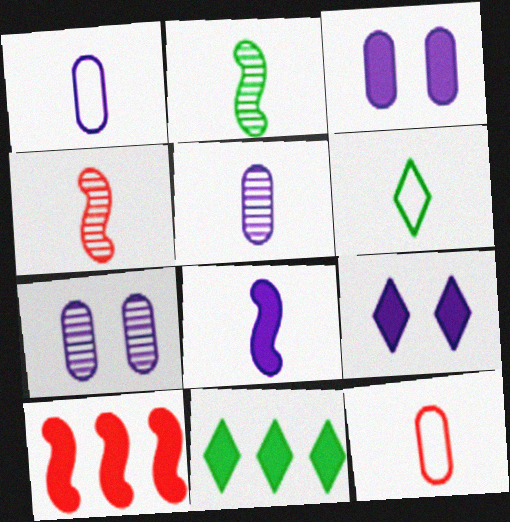[[6, 7, 10]]